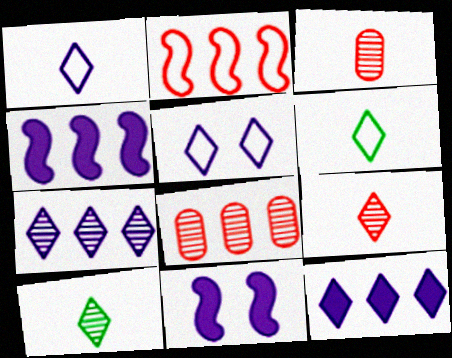[[6, 8, 11]]